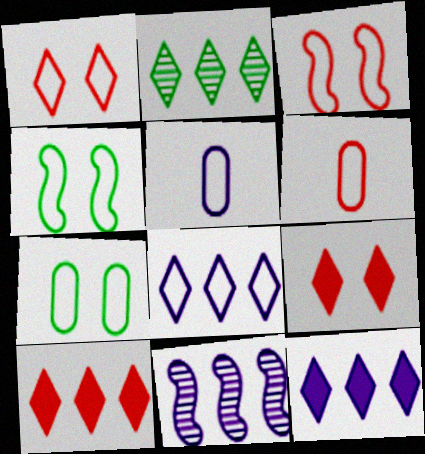[[2, 8, 10], 
[4, 6, 8]]